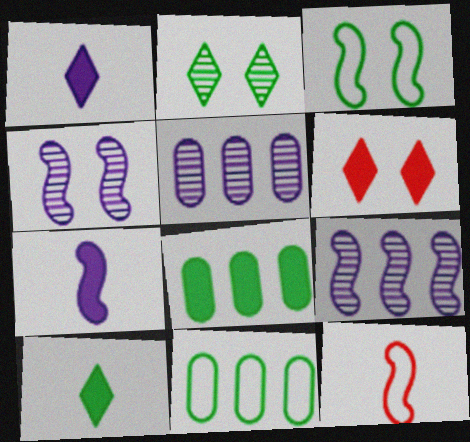[[6, 7, 8]]